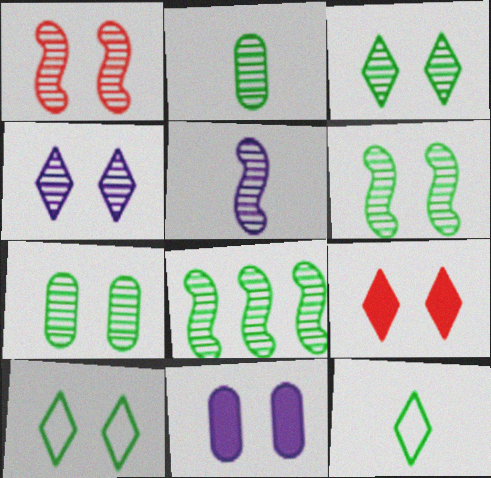[[1, 4, 7], 
[1, 5, 8], 
[1, 10, 11], 
[2, 3, 8], 
[3, 6, 7], 
[4, 9, 10]]